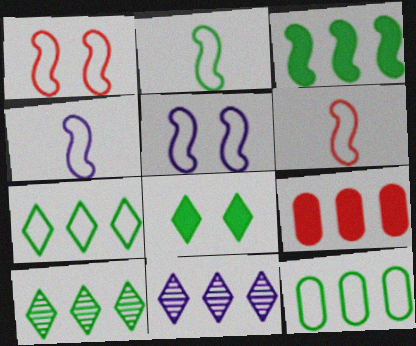[[2, 4, 6], 
[3, 10, 12]]